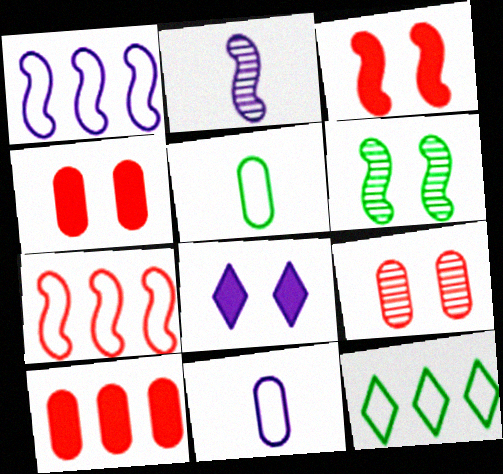[[2, 4, 12]]